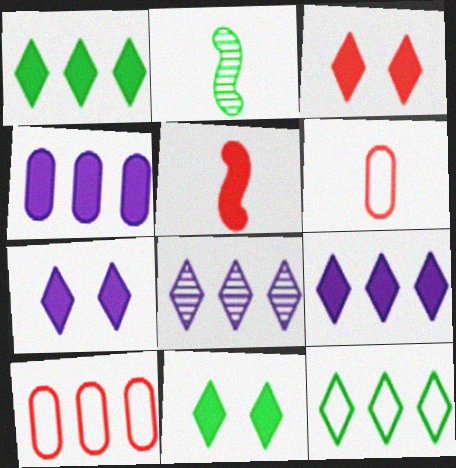[[2, 7, 10], 
[3, 7, 11], 
[4, 5, 11]]